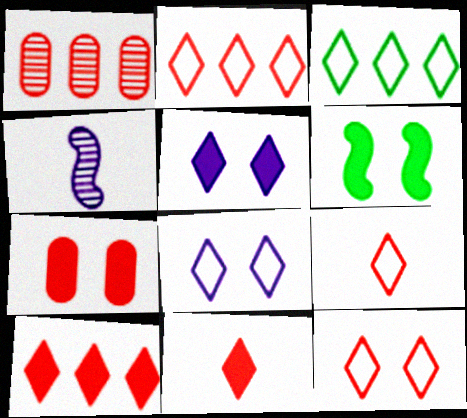[[2, 9, 12], 
[3, 4, 7], 
[3, 8, 9], 
[5, 6, 7]]